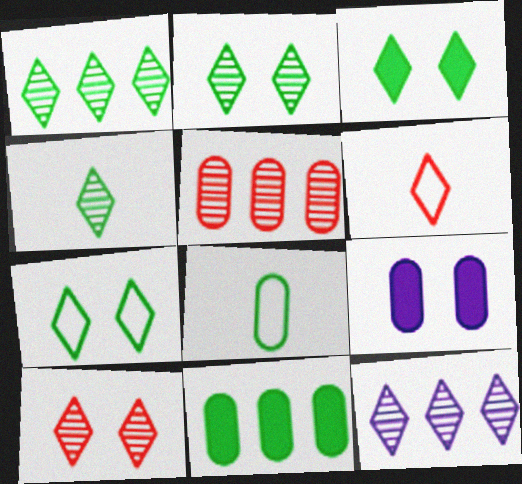[[1, 2, 4], 
[2, 3, 7], 
[3, 6, 12], 
[4, 10, 12], 
[5, 8, 9]]